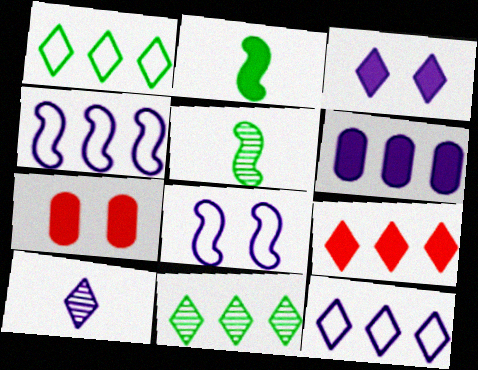[[3, 10, 12], 
[5, 7, 12], 
[6, 8, 10], 
[9, 11, 12]]